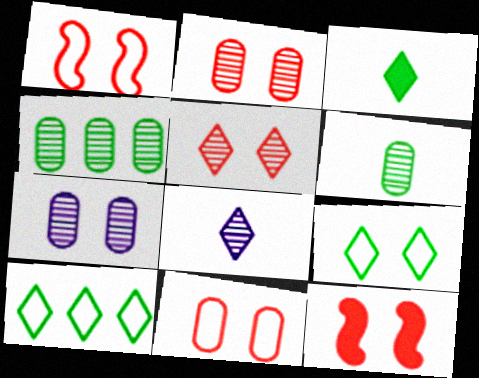[[5, 11, 12], 
[7, 9, 12]]